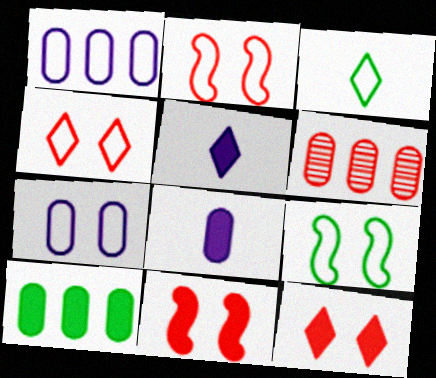[[1, 2, 3], 
[1, 6, 10], 
[4, 7, 9], 
[5, 6, 9], 
[5, 10, 11]]